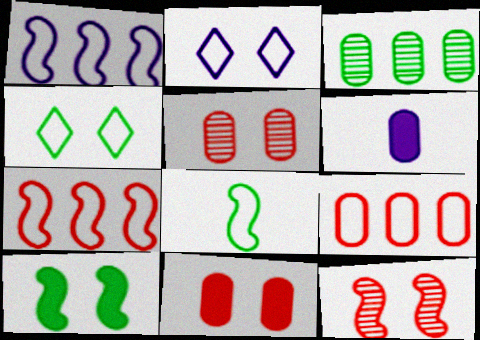[[2, 5, 10], 
[2, 8, 9]]